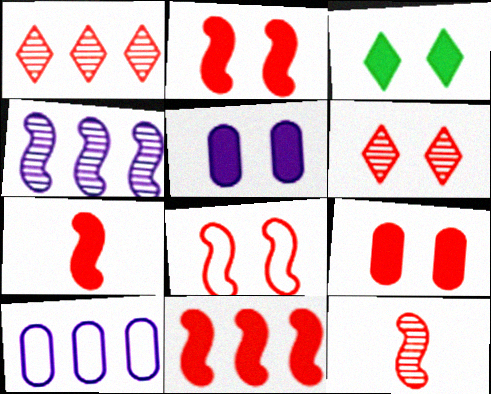[[2, 3, 5], 
[2, 7, 11], 
[3, 10, 12], 
[6, 8, 9], 
[8, 11, 12]]